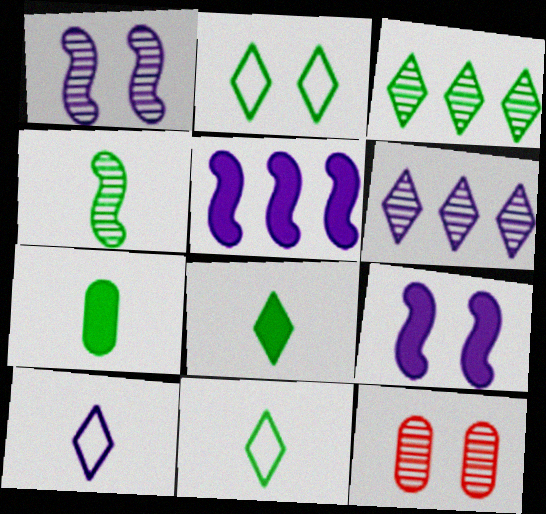[[2, 3, 8], 
[2, 9, 12], 
[4, 6, 12], 
[4, 7, 11], 
[5, 11, 12]]